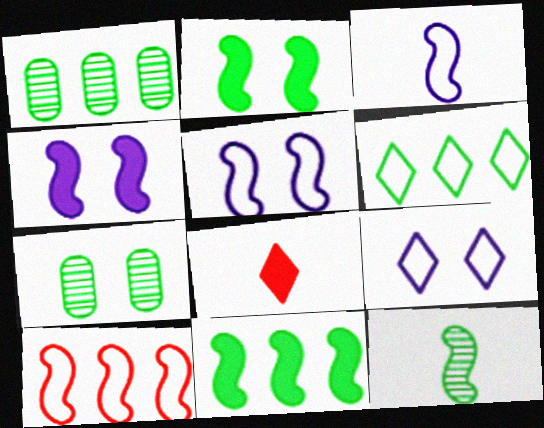[[1, 5, 8], 
[1, 6, 11], 
[4, 10, 12]]